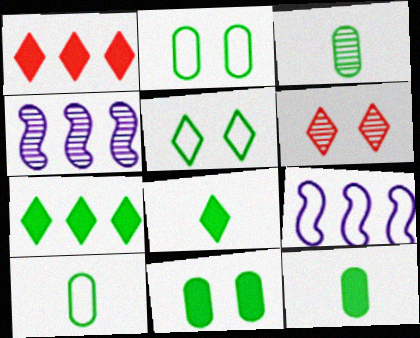[[3, 4, 6], 
[3, 10, 12], 
[6, 9, 12]]